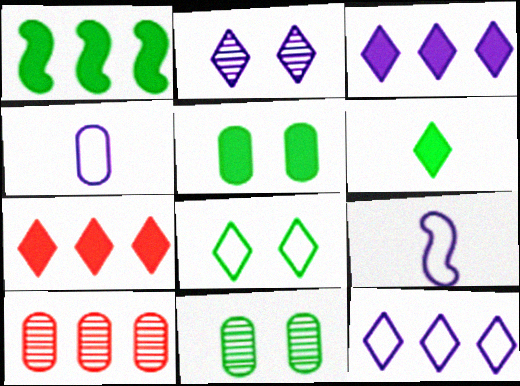[[1, 5, 6], 
[1, 10, 12], 
[4, 5, 10], 
[7, 9, 11]]